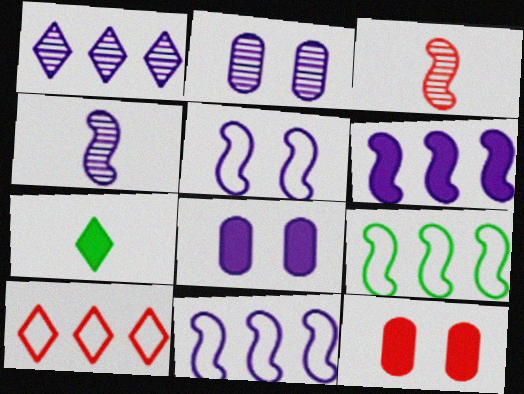[[1, 2, 4], 
[3, 10, 12], 
[4, 5, 6], 
[6, 7, 12]]